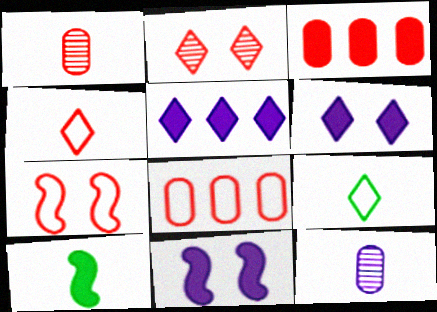[[2, 5, 9], 
[3, 6, 10], 
[4, 7, 8], 
[4, 10, 12]]